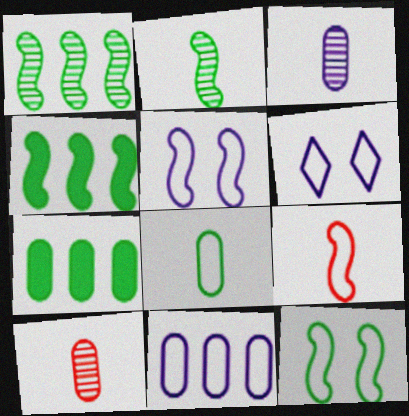[[2, 4, 12], 
[4, 6, 10]]